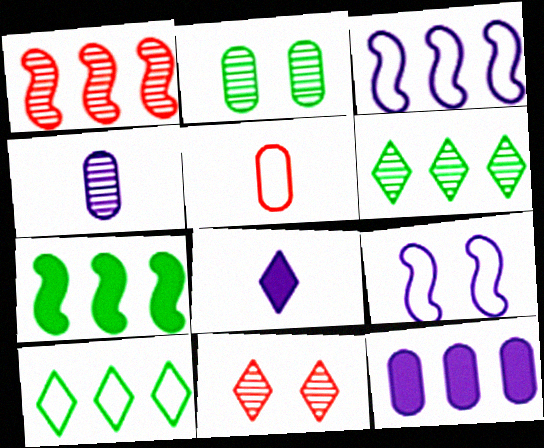[[1, 3, 7], 
[1, 10, 12], 
[2, 5, 12], 
[5, 9, 10], 
[8, 10, 11]]